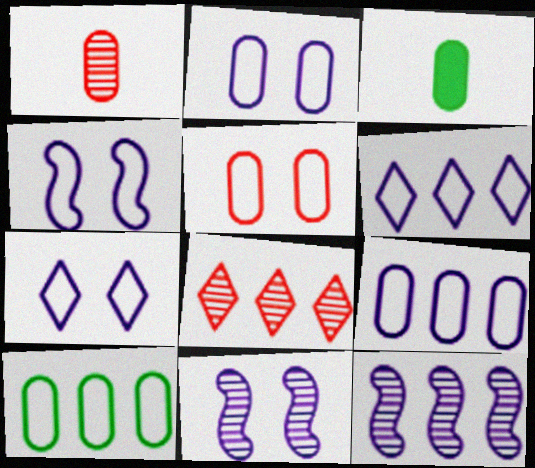[[2, 4, 7], 
[3, 4, 8]]